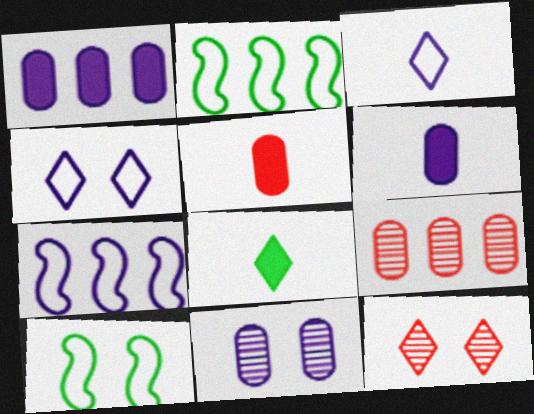[[2, 6, 12]]